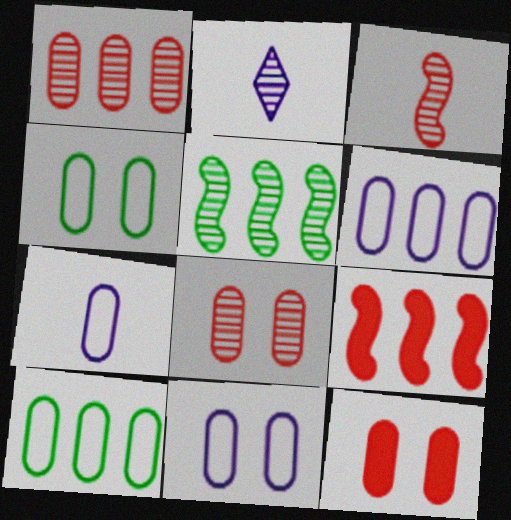[[2, 4, 9], 
[2, 5, 8], 
[6, 7, 11]]